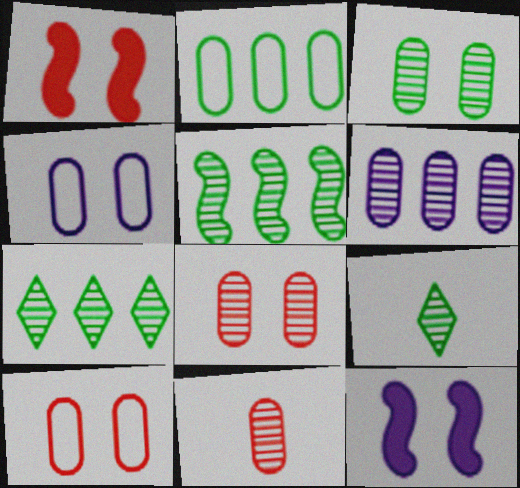[[3, 5, 9], 
[3, 6, 11]]